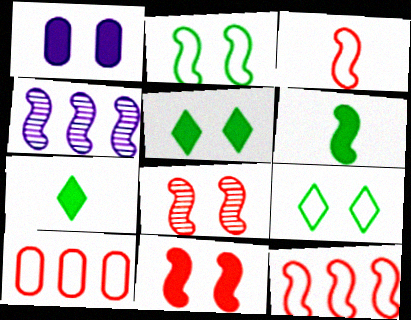[[1, 5, 11], 
[1, 8, 9]]